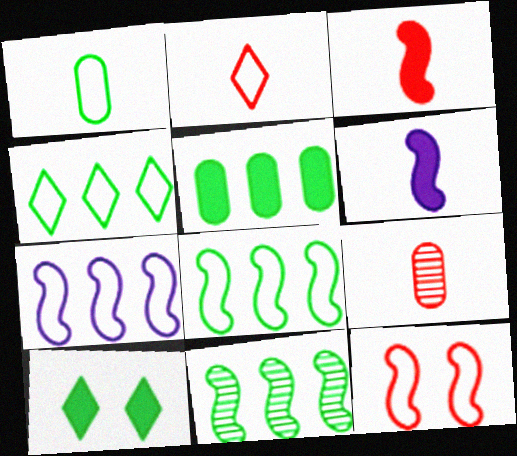[[1, 10, 11], 
[2, 3, 9], 
[4, 5, 11], 
[6, 11, 12], 
[7, 9, 10]]